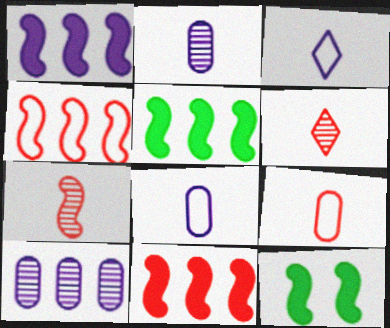[[1, 5, 11]]